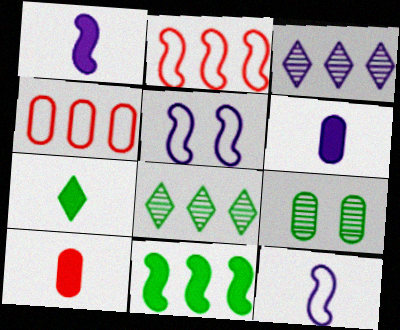[[1, 7, 10], 
[3, 4, 11], 
[3, 5, 6], 
[4, 6, 9], 
[5, 8, 10]]